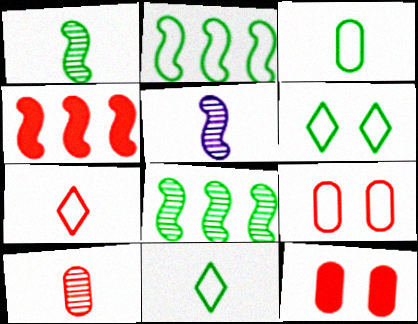[[2, 3, 6]]